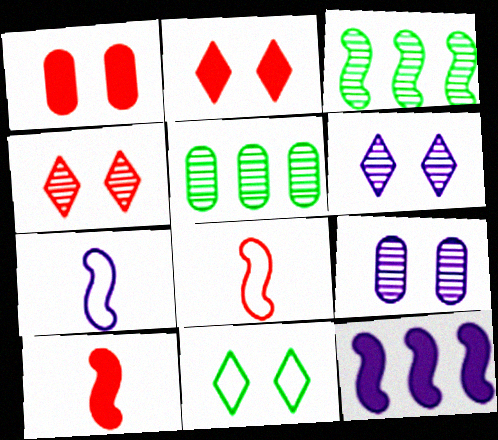[[2, 5, 7], 
[2, 6, 11]]